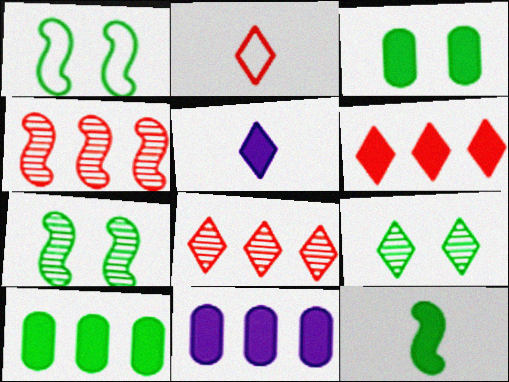[[1, 3, 9], 
[2, 7, 11]]